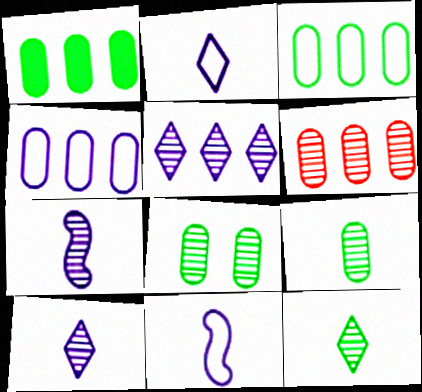[[1, 4, 6]]